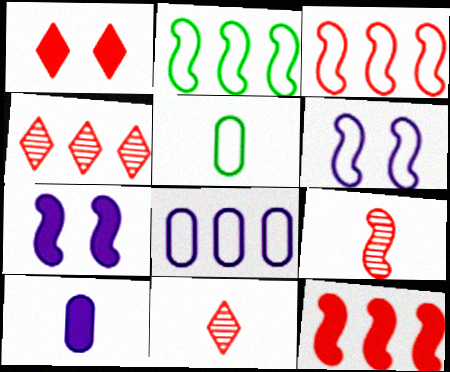[[2, 7, 9], 
[4, 5, 7]]